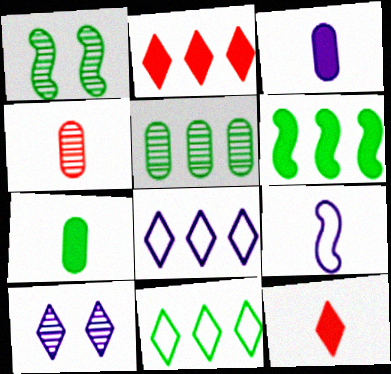[[1, 7, 11], 
[5, 6, 11], 
[10, 11, 12]]